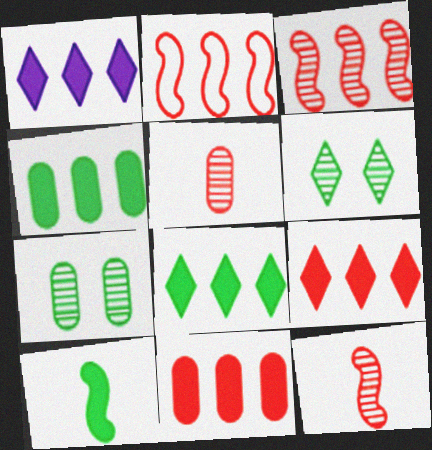[[1, 8, 9]]